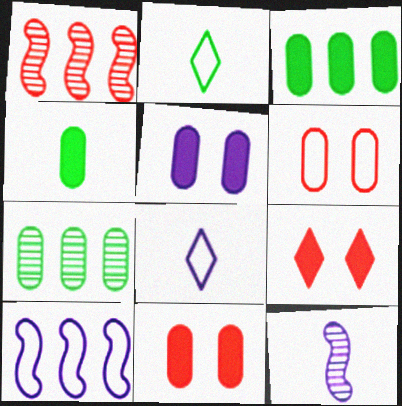[[1, 2, 5], 
[2, 6, 10]]